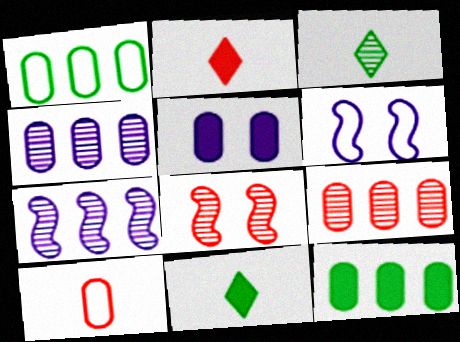[[3, 4, 8], 
[6, 9, 11]]